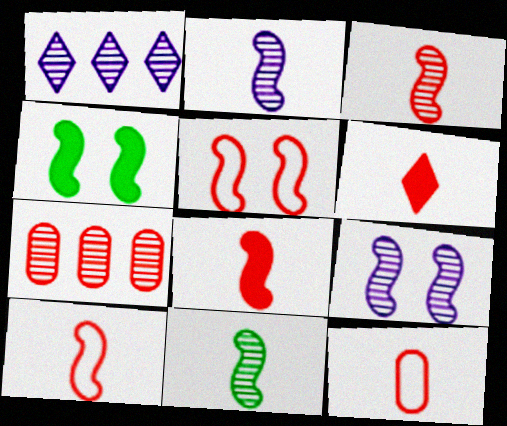[[1, 4, 12], 
[2, 3, 11], 
[3, 6, 12], 
[3, 8, 10], 
[4, 5, 9], 
[5, 6, 7]]